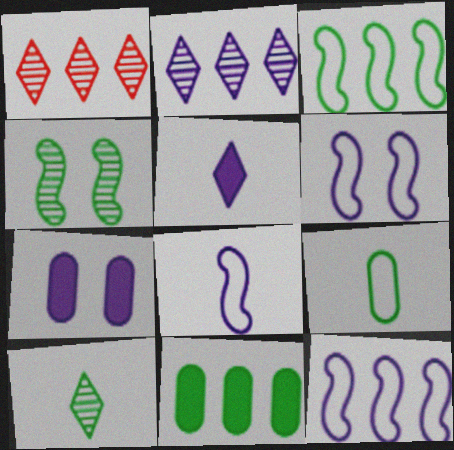[[1, 11, 12], 
[2, 7, 8], 
[6, 8, 12]]